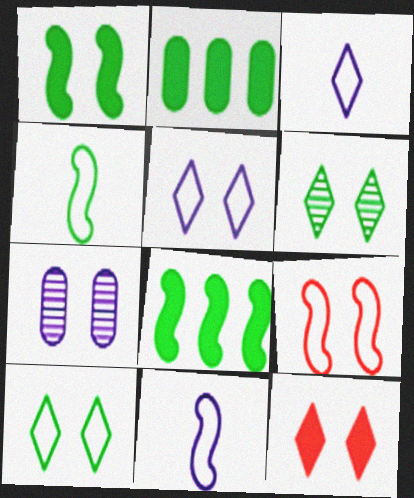[[2, 4, 6], 
[5, 6, 12]]